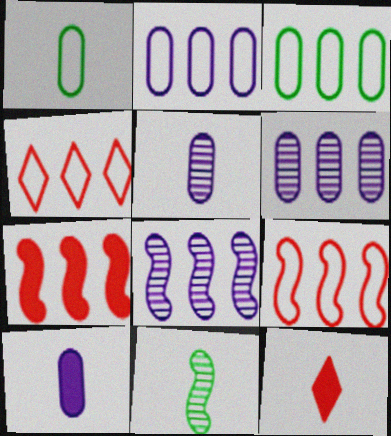[]